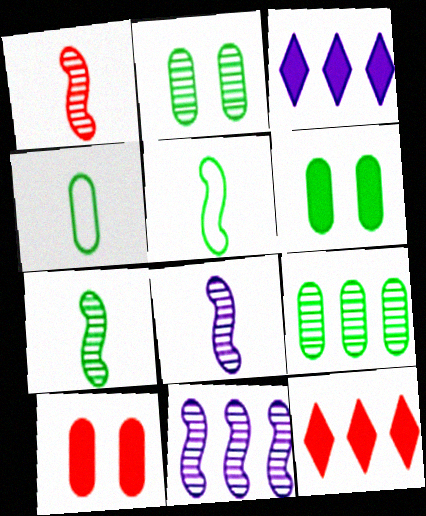[[1, 7, 8], 
[4, 6, 9]]